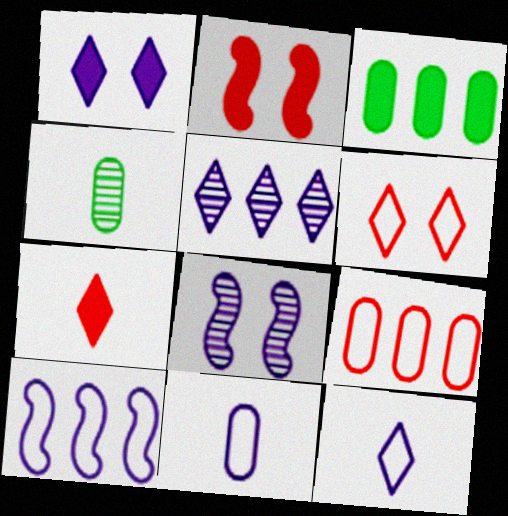[[1, 5, 12]]